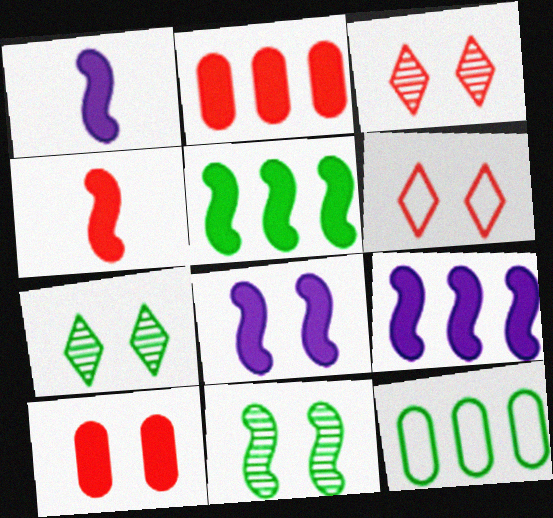[[1, 3, 12], 
[1, 8, 9], 
[4, 5, 8]]